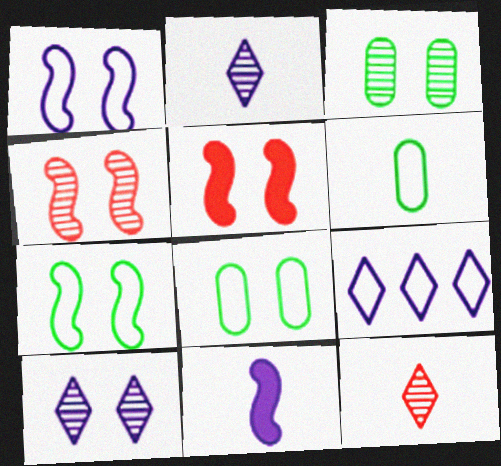[[3, 4, 10], 
[5, 8, 10], 
[6, 11, 12]]